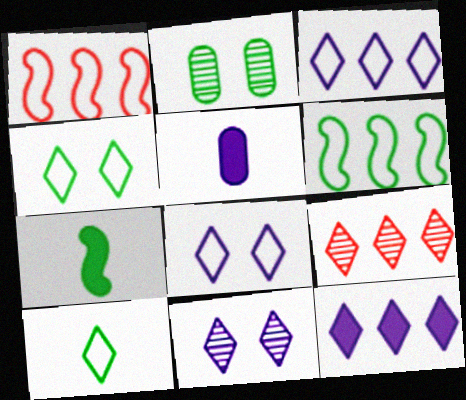[]